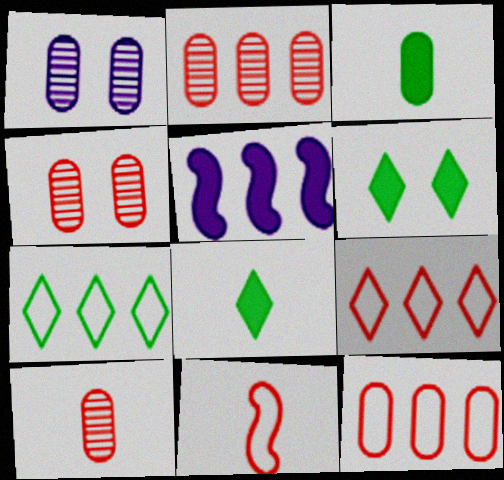[[1, 3, 12], 
[2, 4, 10], 
[2, 5, 7]]